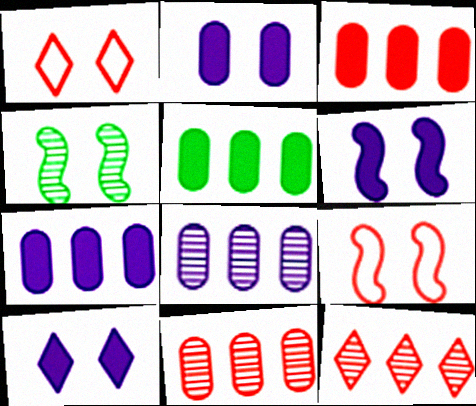[[1, 2, 4], 
[2, 6, 10], 
[3, 5, 7], 
[4, 6, 9]]